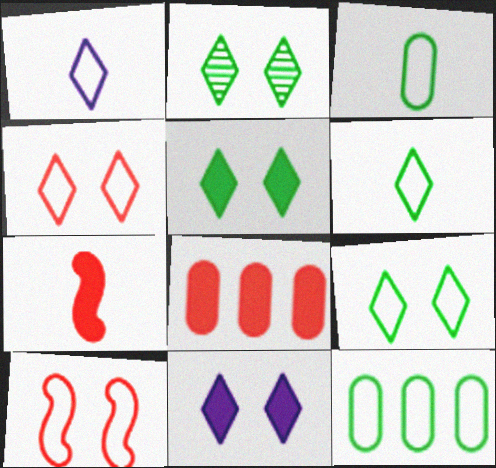[[1, 10, 12], 
[2, 4, 11], 
[2, 5, 9]]